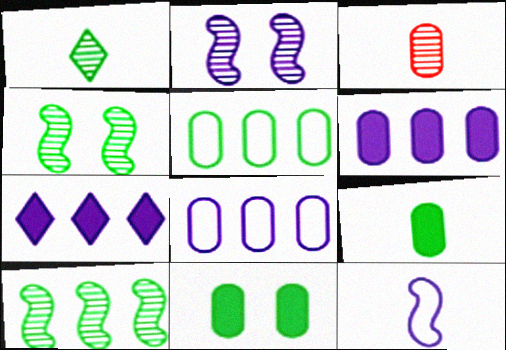[[3, 8, 11]]